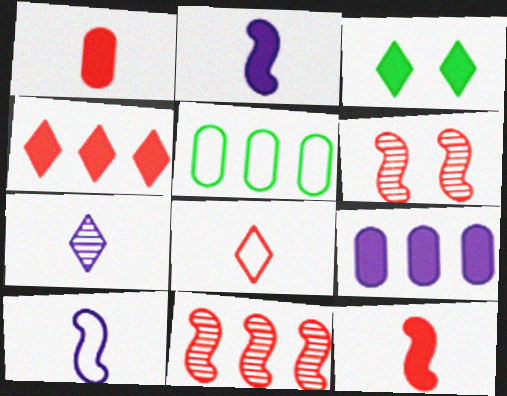[[3, 9, 12]]